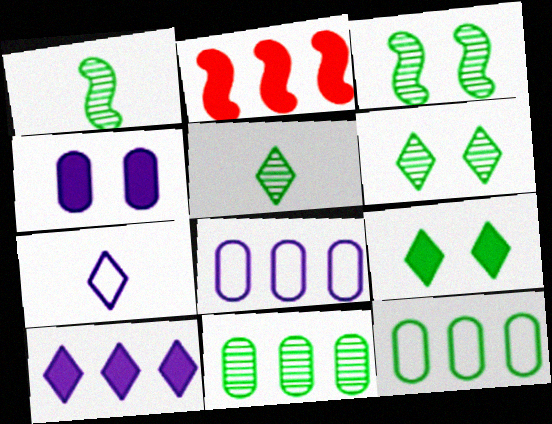[[1, 6, 11], 
[1, 9, 12], 
[3, 5, 11]]